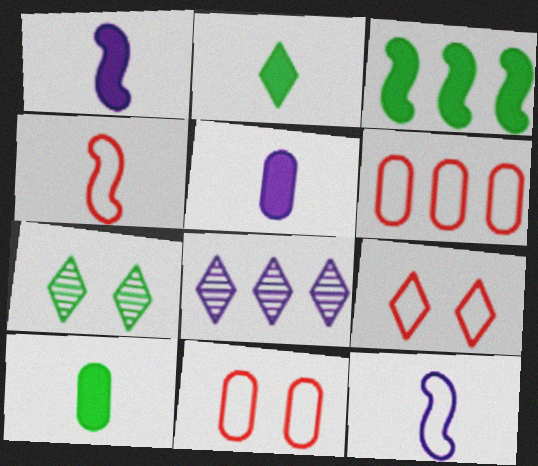[[1, 6, 7], 
[2, 8, 9], 
[3, 6, 8], 
[4, 6, 9]]